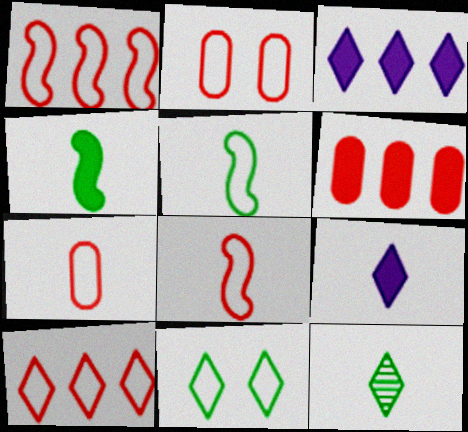[[2, 8, 10]]